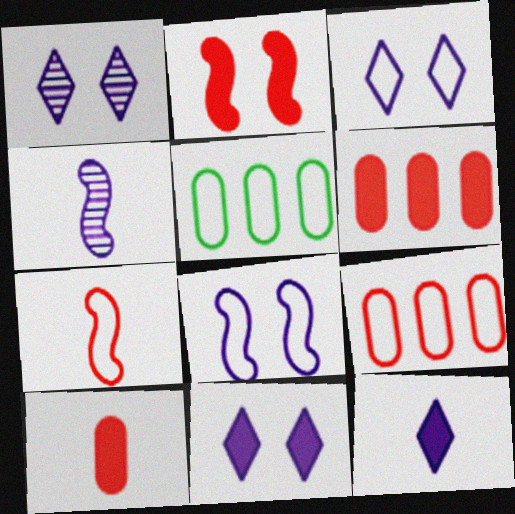[[1, 3, 11], 
[3, 5, 7]]